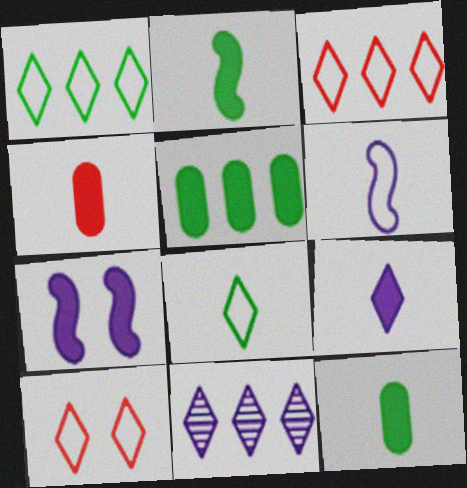[[2, 4, 9]]